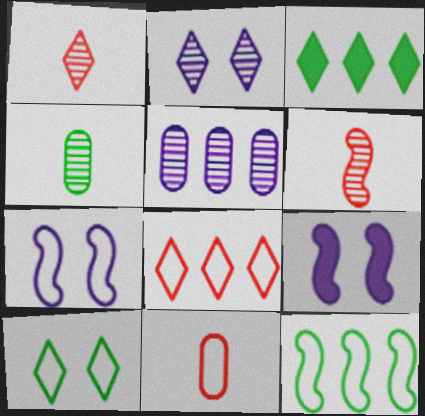[[4, 8, 9], 
[6, 9, 12]]